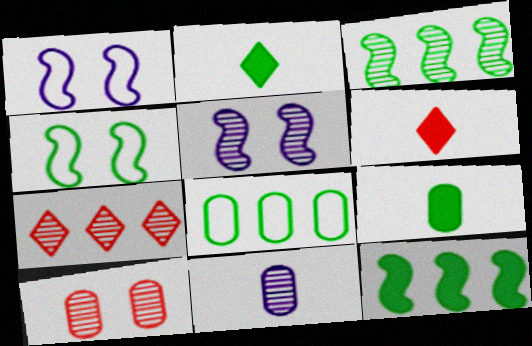[[1, 7, 9], 
[5, 6, 8]]